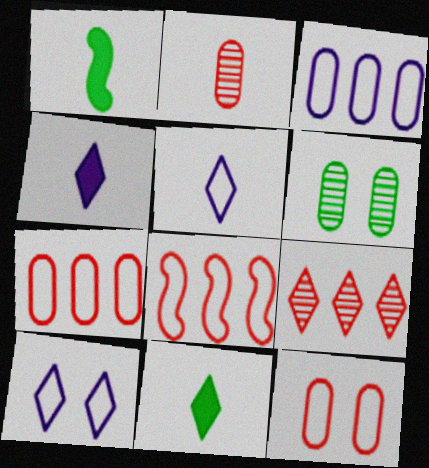[[1, 2, 5], 
[4, 6, 8], 
[9, 10, 11]]